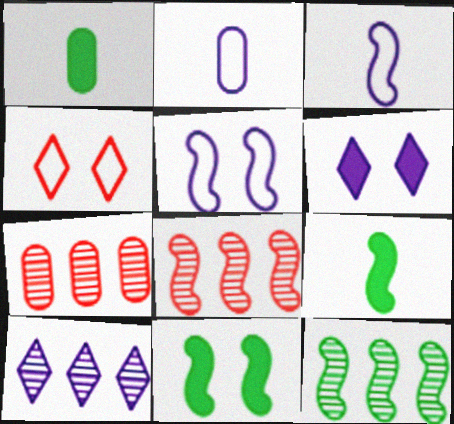[[3, 8, 11], 
[5, 8, 9], 
[7, 10, 12]]